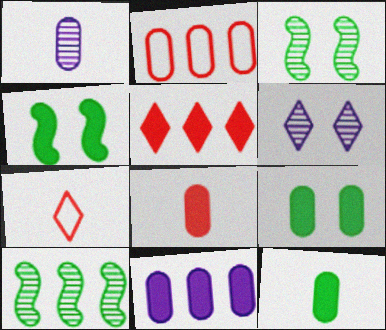[[1, 2, 9], 
[3, 7, 11], 
[8, 9, 11]]